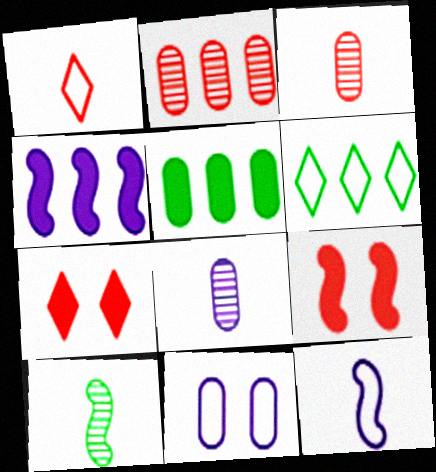[[1, 2, 9], 
[2, 4, 6], 
[3, 5, 11], 
[6, 8, 9]]